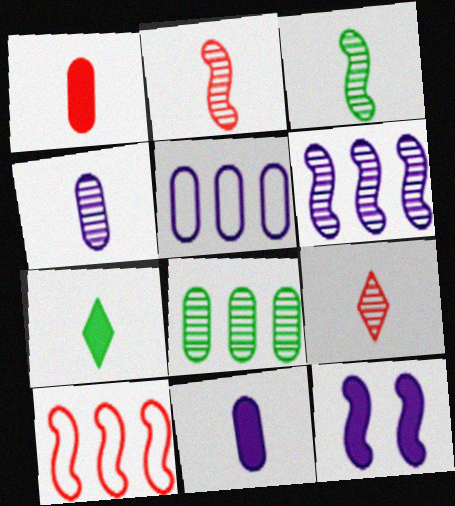[[3, 4, 9], 
[3, 10, 12]]